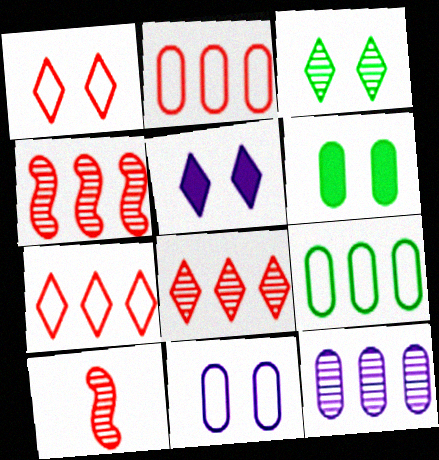[[1, 3, 5], 
[3, 10, 12], 
[5, 9, 10]]